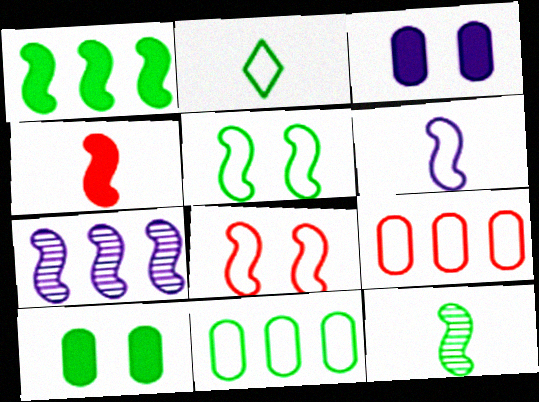[[1, 5, 12], 
[2, 5, 11], 
[4, 5, 7], 
[4, 6, 12]]